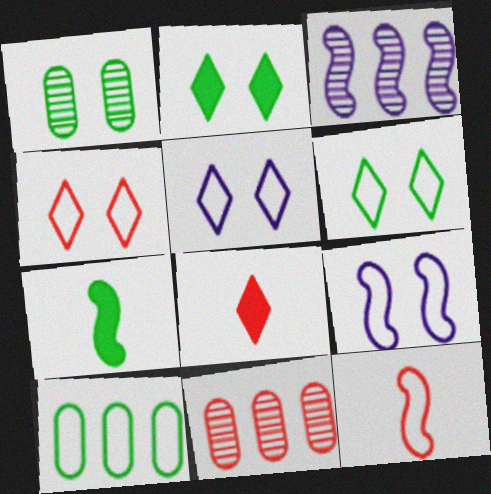[[4, 5, 6], 
[5, 7, 11], 
[5, 10, 12]]